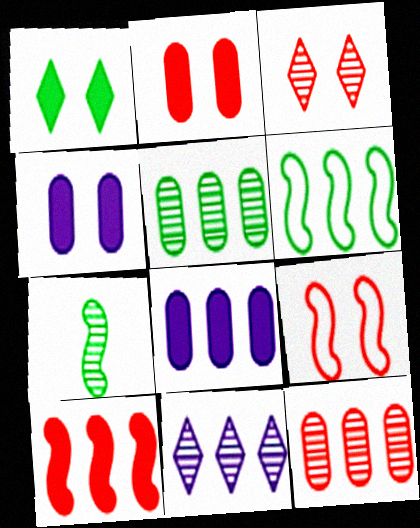[[2, 3, 9]]